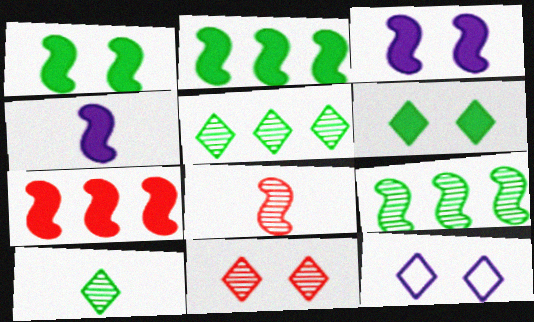[[1, 4, 7], 
[6, 11, 12]]